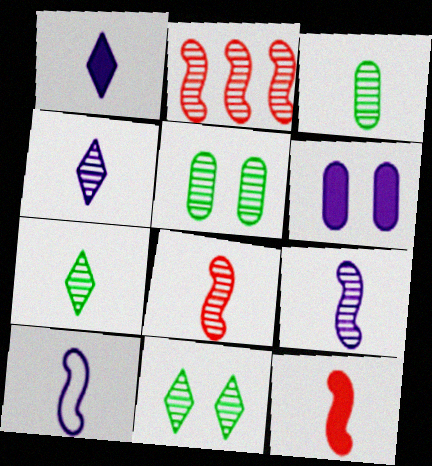[[2, 4, 5], 
[3, 4, 8]]